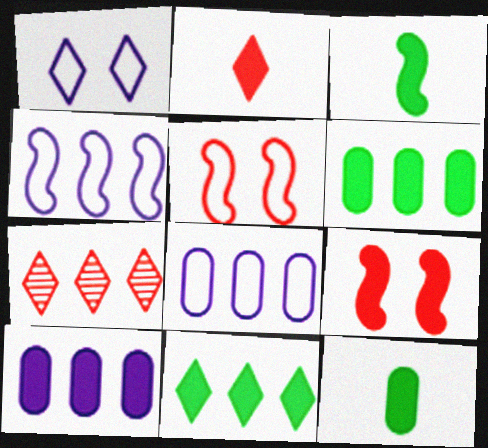[[4, 6, 7]]